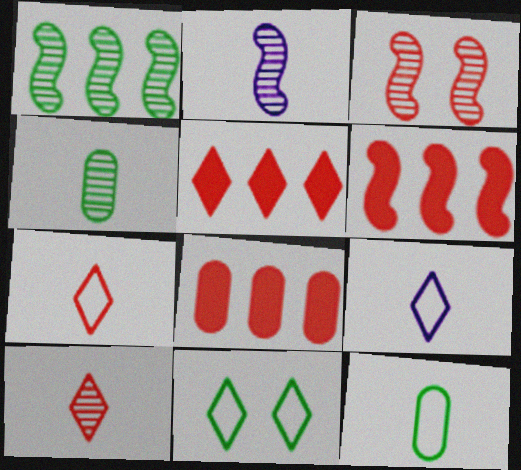[[1, 2, 3], 
[2, 4, 10], 
[2, 8, 11], 
[3, 7, 8], 
[5, 6, 8]]